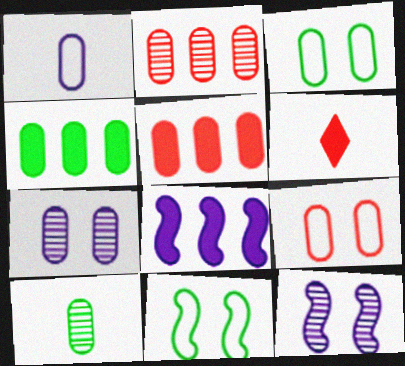[[2, 7, 10], 
[3, 4, 10]]